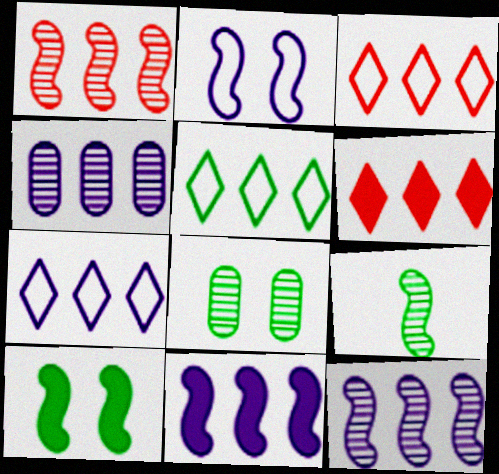[[3, 5, 7], 
[4, 7, 11]]